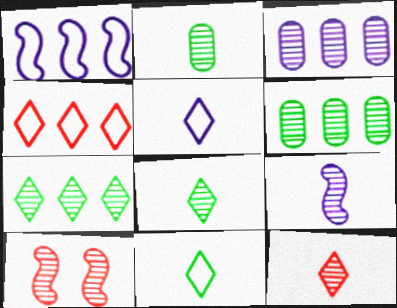[[2, 9, 12], 
[3, 8, 10]]